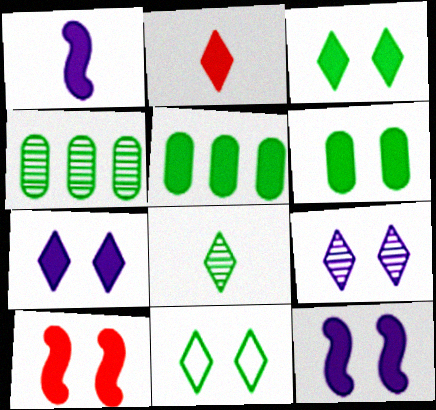[[2, 5, 12], 
[6, 7, 10]]